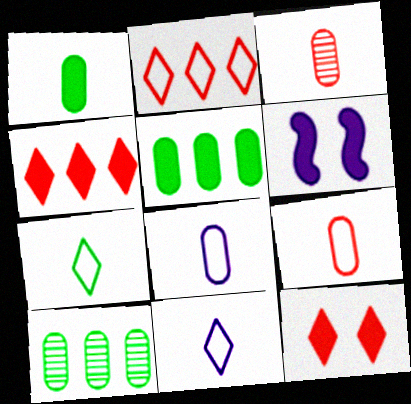[[1, 3, 8], 
[1, 4, 6]]